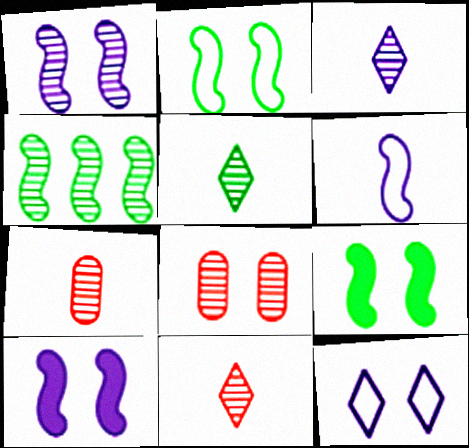[[3, 4, 8], 
[3, 5, 11], 
[8, 9, 12]]